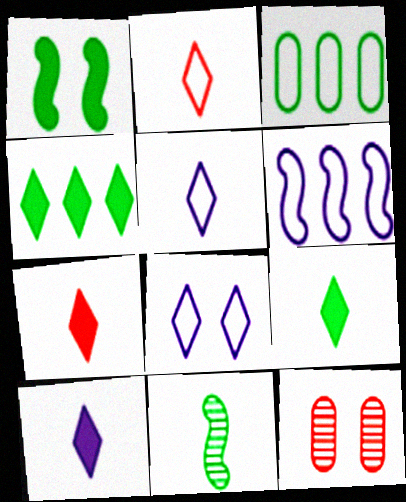[[1, 8, 12], 
[6, 9, 12], 
[7, 9, 10]]